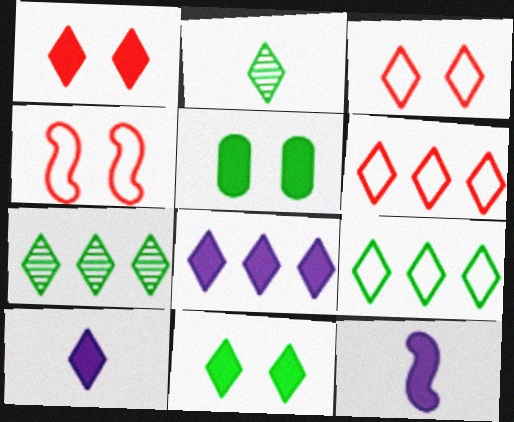[[2, 3, 8], 
[2, 9, 11], 
[3, 7, 10], 
[6, 7, 8]]